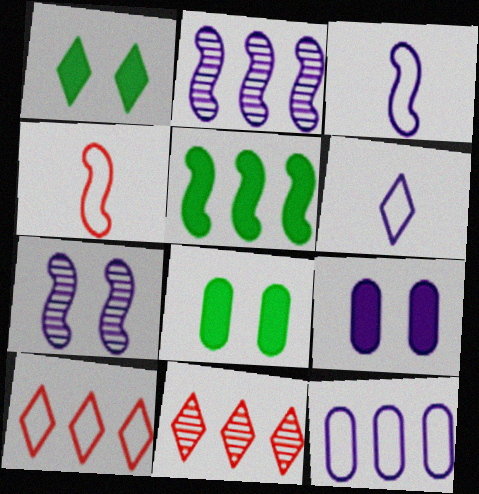[[1, 6, 11], 
[2, 6, 9], 
[3, 8, 11], 
[4, 5, 7], 
[5, 11, 12]]